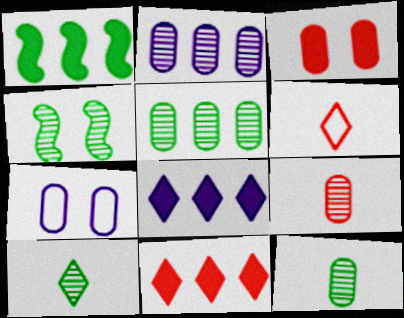[[4, 5, 10]]